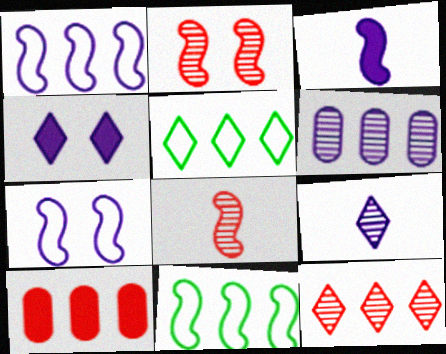[[2, 3, 11]]